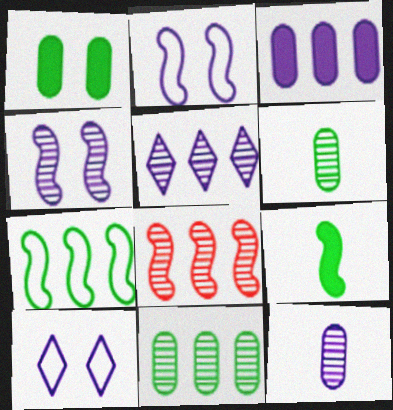[[2, 8, 9], 
[4, 5, 12], 
[5, 8, 11]]